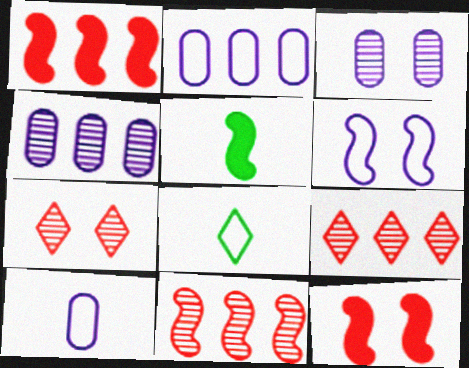[[1, 3, 8], 
[2, 5, 7], 
[4, 8, 12], 
[5, 6, 11]]